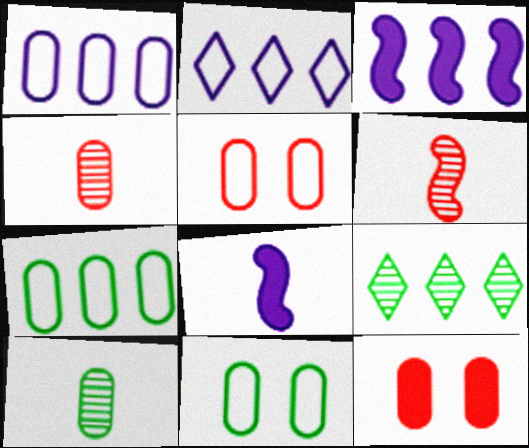[[1, 10, 12], 
[5, 8, 9]]